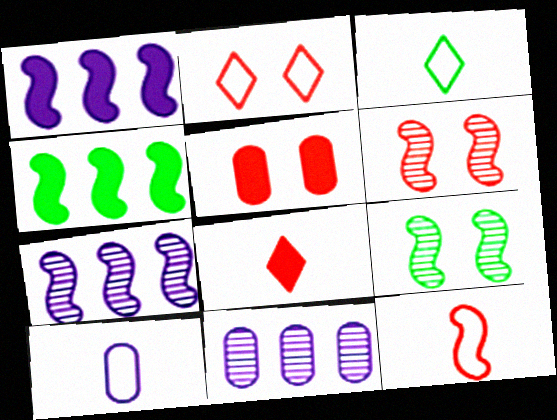[[1, 9, 12], 
[2, 5, 6], 
[3, 5, 7], 
[3, 10, 12]]